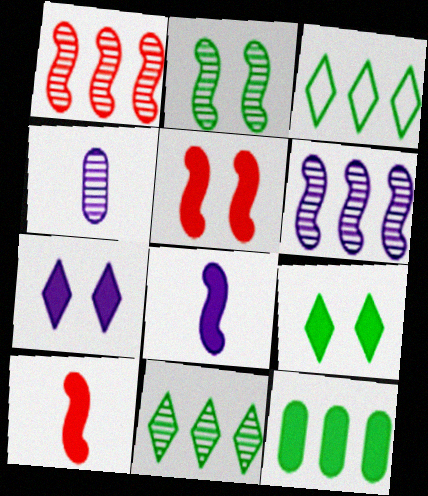[[3, 4, 5], 
[7, 10, 12]]